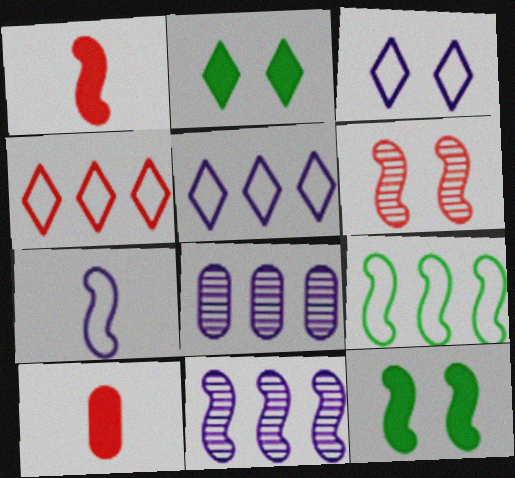[[4, 6, 10]]